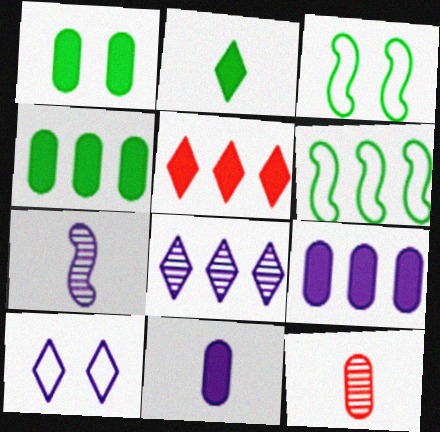[[7, 9, 10]]